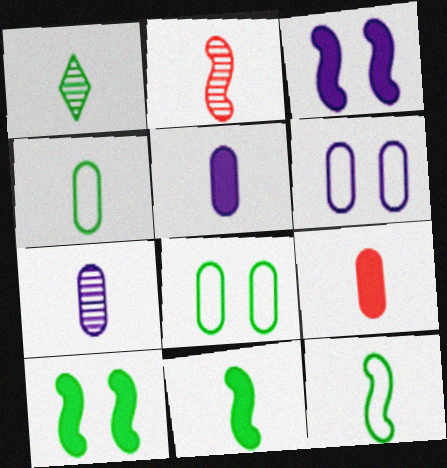[[1, 2, 7], 
[1, 4, 11], 
[4, 7, 9]]